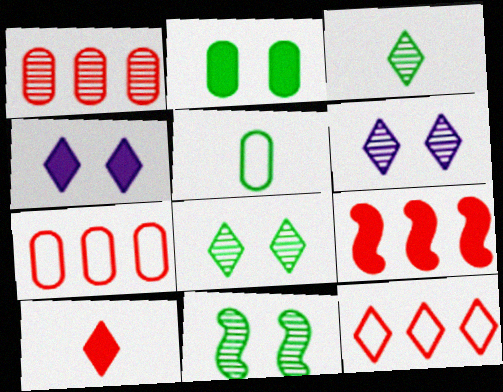[[1, 9, 12], 
[3, 4, 12], 
[5, 6, 9]]